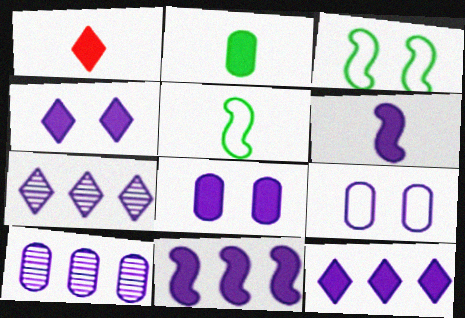[[1, 2, 6], 
[1, 3, 10], 
[6, 7, 9], 
[6, 8, 12]]